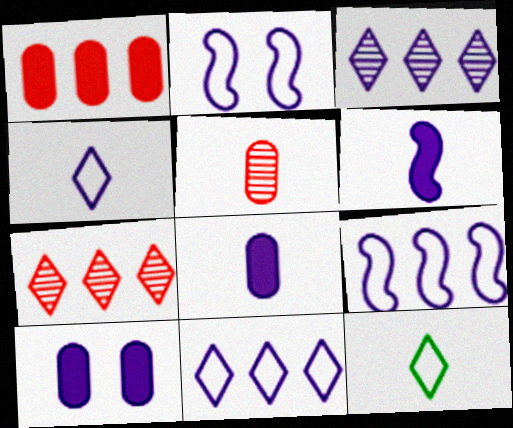[[2, 3, 8], 
[5, 6, 12]]